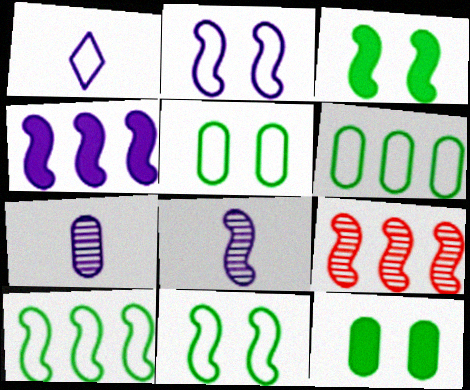[[1, 9, 12], 
[2, 4, 8], 
[4, 9, 10]]